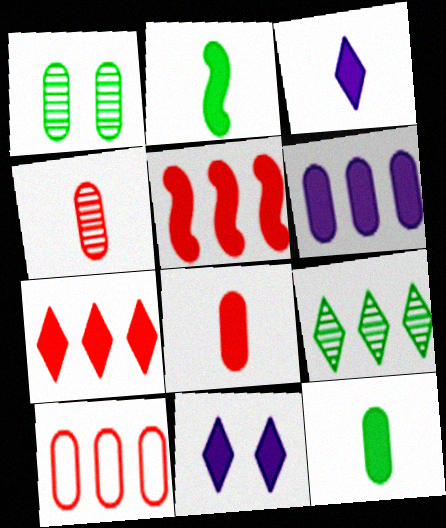[[2, 3, 8], 
[5, 11, 12]]